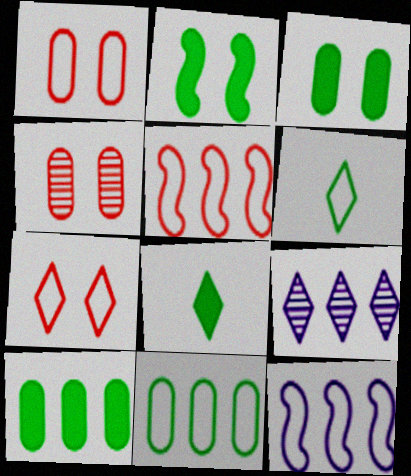[[1, 6, 12], 
[2, 8, 10], 
[4, 8, 12], 
[5, 9, 10], 
[7, 8, 9]]